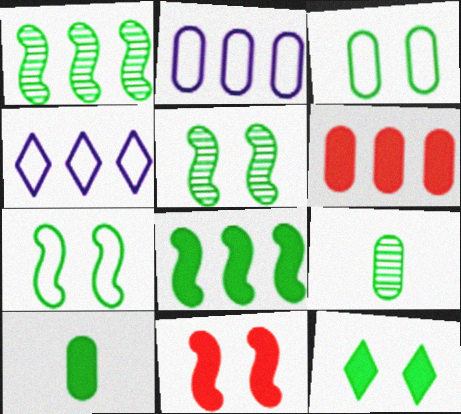[[1, 4, 6], 
[3, 5, 12], 
[4, 9, 11], 
[8, 10, 12]]